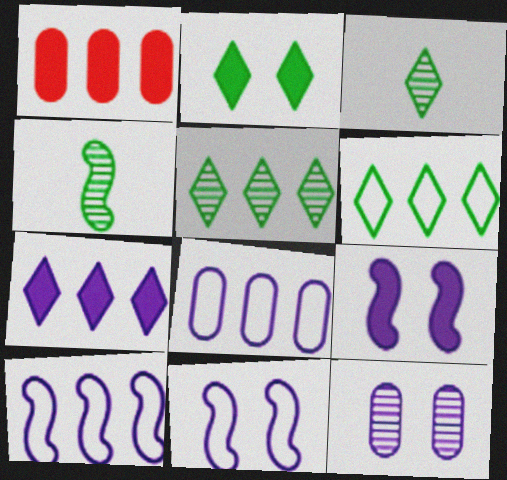[[1, 3, 11], 
[1, 5, 10], 
[2, 3, 6]]